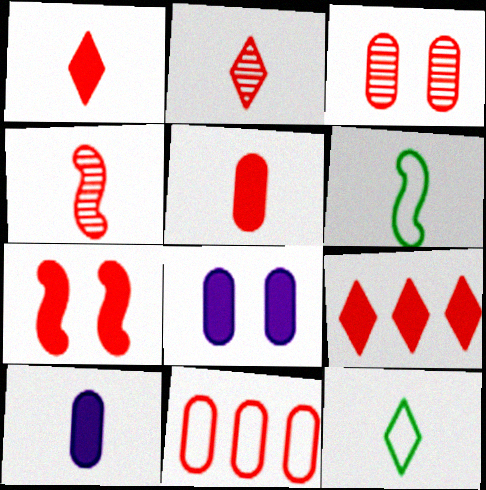[[2, 6, 10], 
[2, 7, 11], 
[3, 5, 11], 
[4, 10, 12], 
[5, 7, 9]]